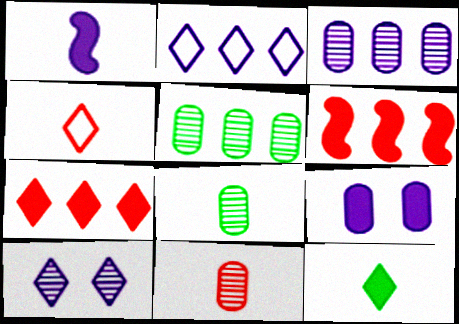[[1, 4, 8], 
[2, 5, 6], 
[6, 9, 12]]